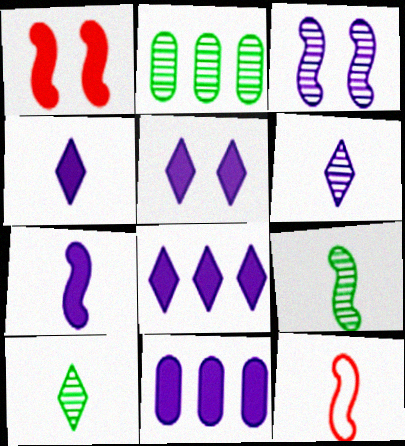[[2, 5, 12], 
[4, 5, 8], 
[5, 7, 11], 
[7, 9, 12]]